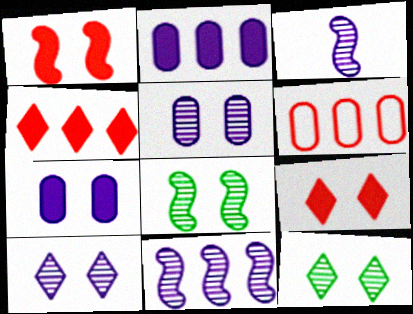[]